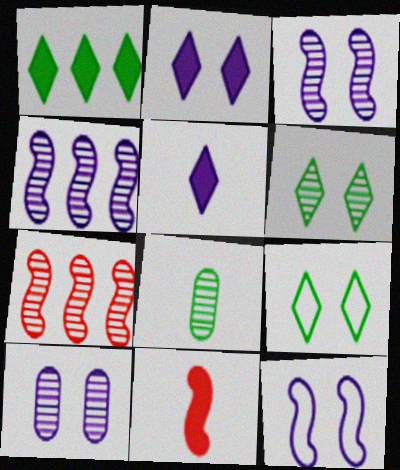[[2, 10, 12]]